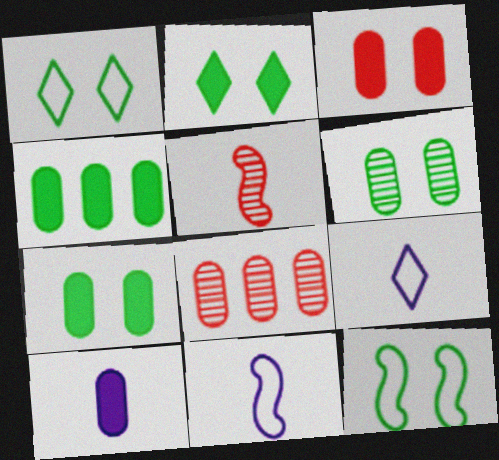[[2, 6, 12], 
[2, 8, 11], 
[3, 4, 10]]